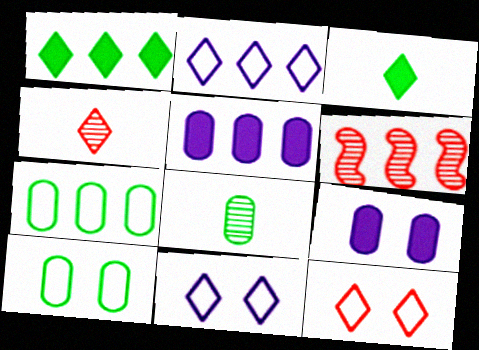[[1, 4, 11]]